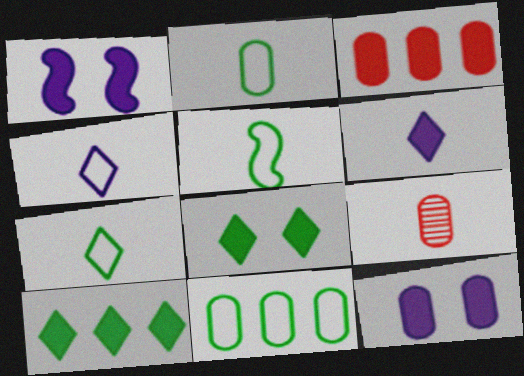[[2, 5, 7], 
[5, 6, 9], 
[9, 11, 12]]